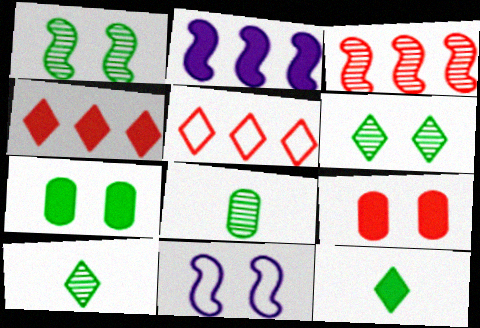[[2, 9, 12], 
[4, 8, 11], 
[6, 9, 11]]